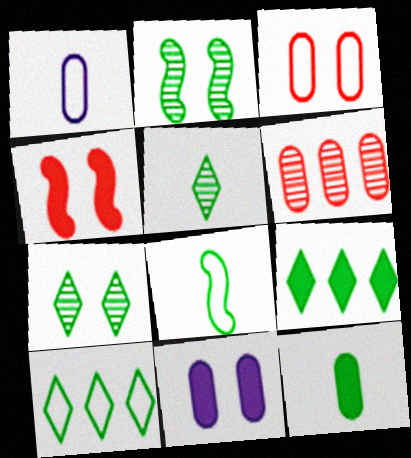[[2, 10, 12], 
[5, 8, 12]]